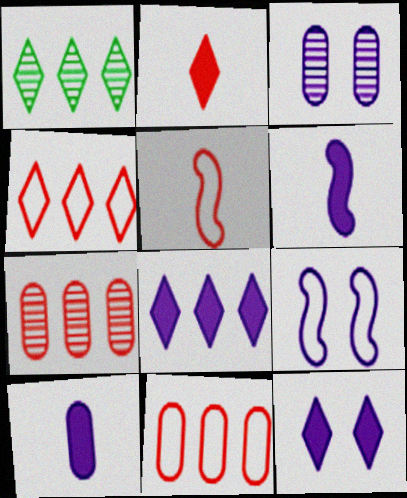[[1, 4, 8], 
[3, 9, 12]]